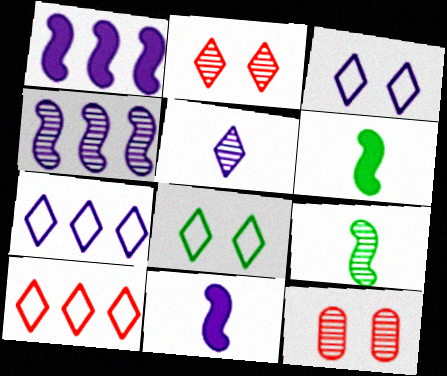[[6, 7, 12]]